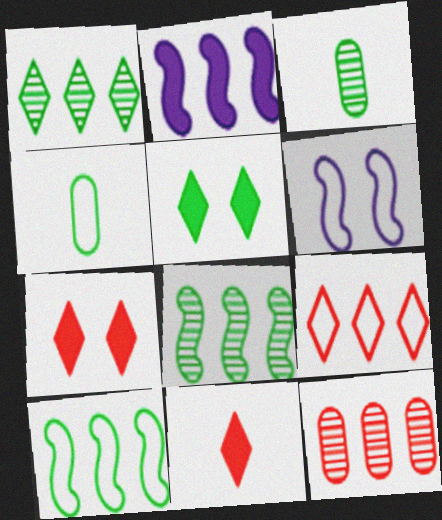[[3, 5, 10], 
[4, 5, 8], 
[4, 6, 9]]